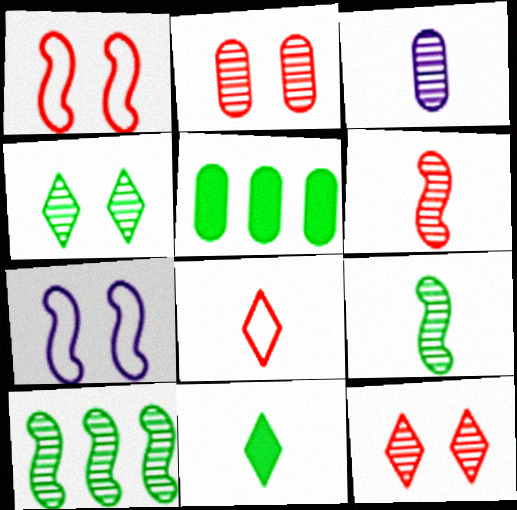[[3, 10, 12]]